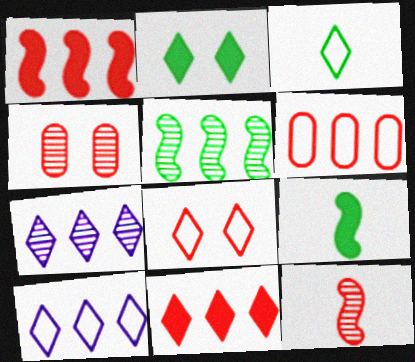[[3, 8, 10], 
[4, 9, 10]]